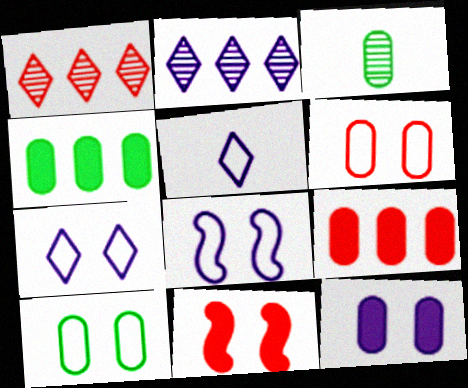[[3, 4, 10]]